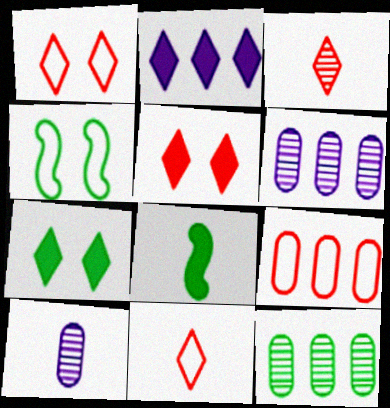[[1, 6, 8], 
[8, 10, 11]]